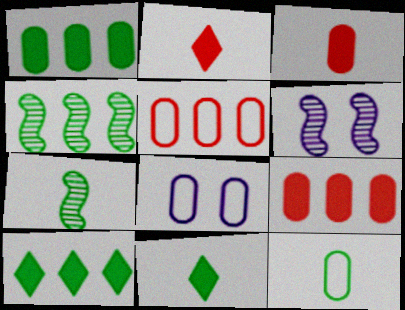[[2, 4, 8], 
[5, 6, 11], 
[5, 8, 12], 
[7, 11, 12]]